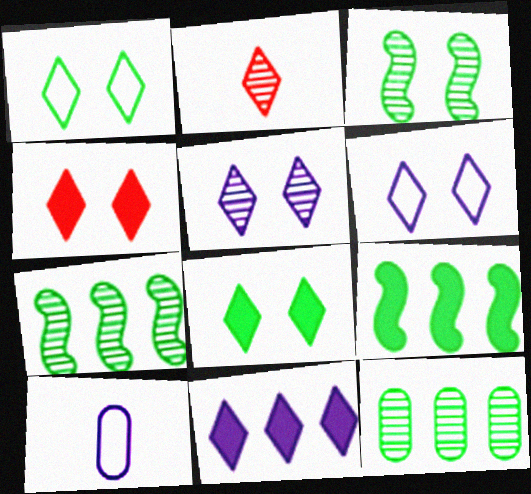[[1, 2, 11], 
[1, 4, 5], 
[4, 7, 10]]